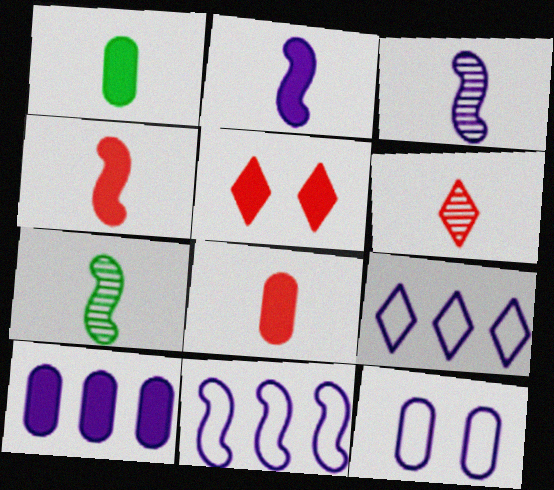[]